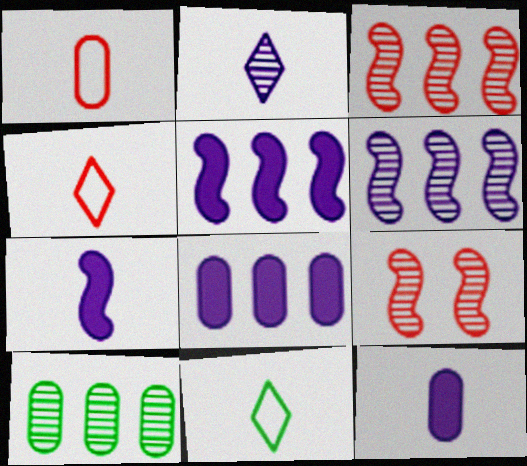[[2, 9, 10], 
[8, 9, 11]]